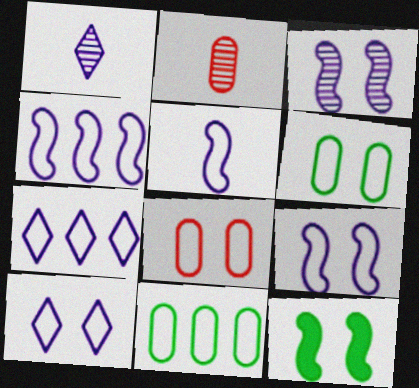[[2, 7, 12], 
[4, 5, 9]]